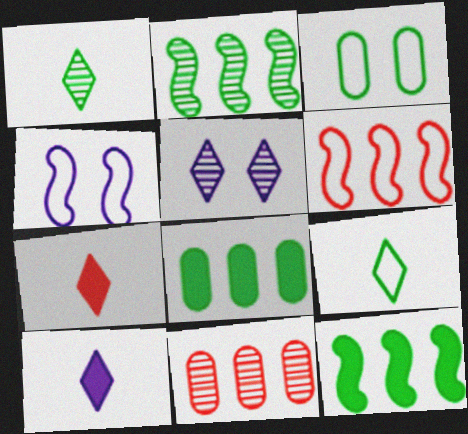[[1, 3, 12]]